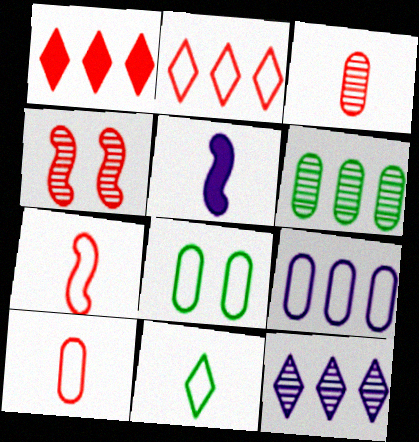[[1, 4, 10], 
[3, 5, 11], 
[8, 9, 10]]